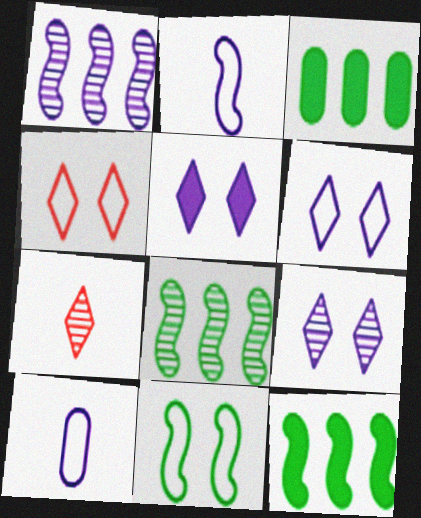[[1, 5, 10], 
[5, 6, 9]]